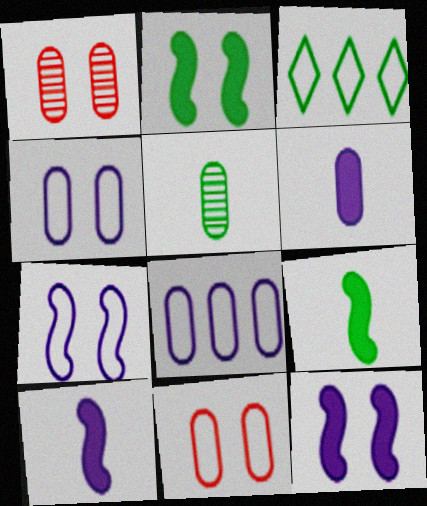[[1, 3, 10], 
[2, 3, 5]]